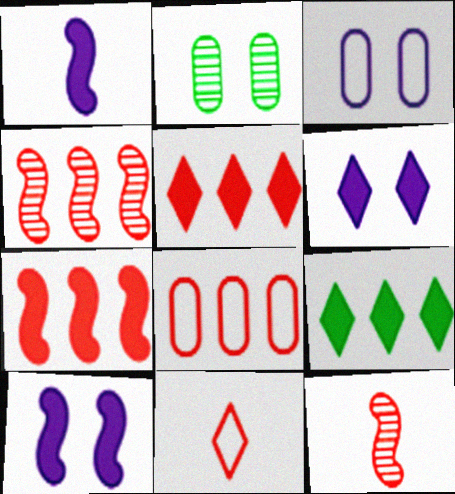[[3, 9, 12], 
[4, 5, 8]]